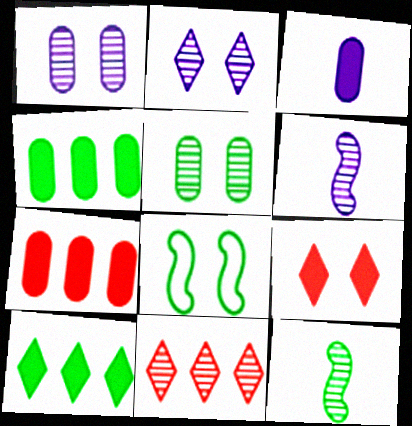[[1, 8, 9], 
[1, 11, 12], 
[3, 8, 11], 
[5, 6, 11]]